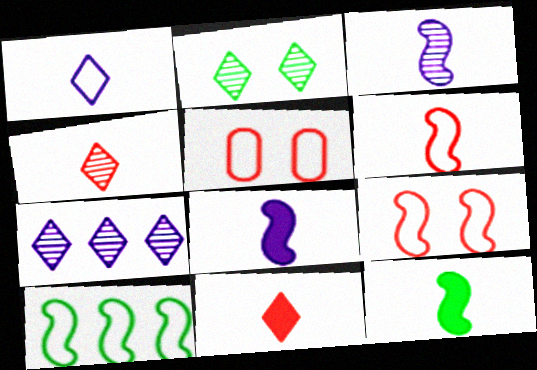[[1, 5, 10], 
[2, 4, 7], 
[3, 6, 12], 
[5, 7, 12]]